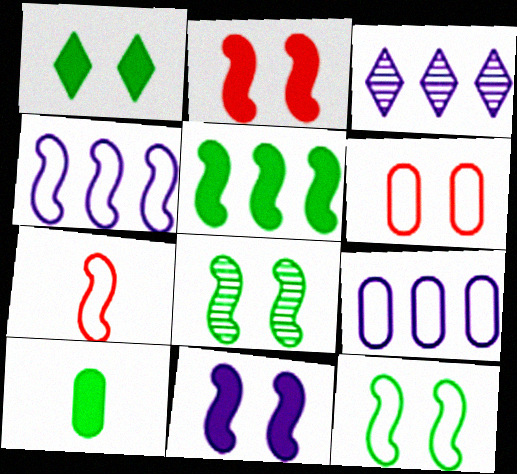[[1, 5, 10], 
[4, 7, 12]]